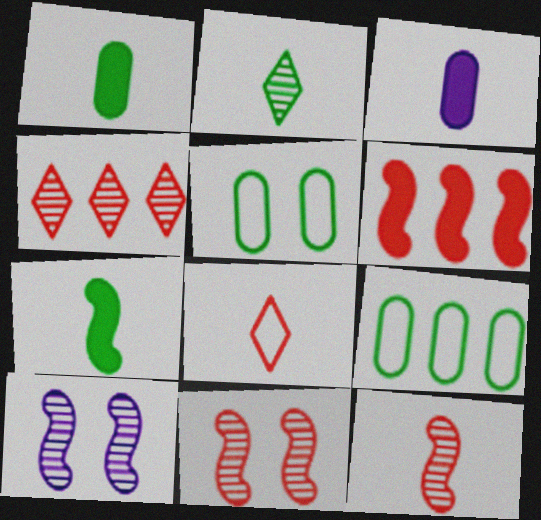[]